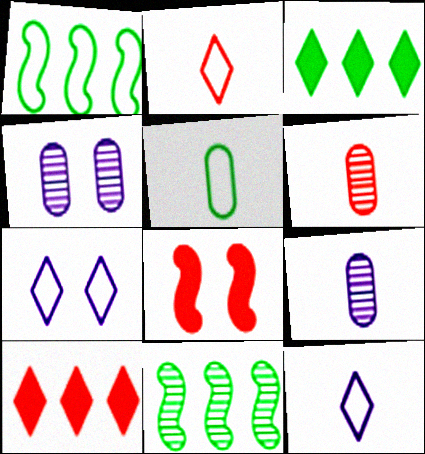[]